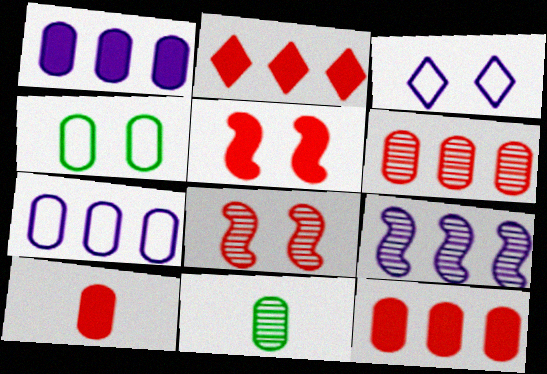[[2, 5, 10]]